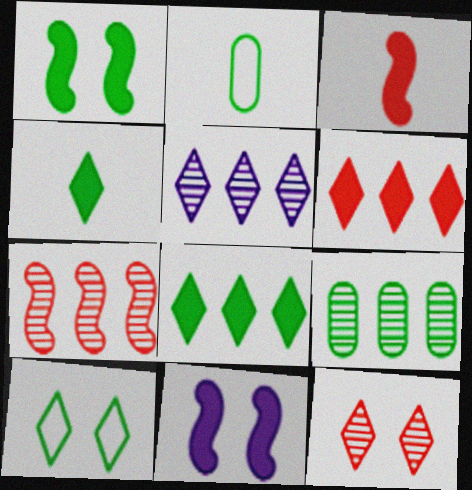[[5, 7, 9]]